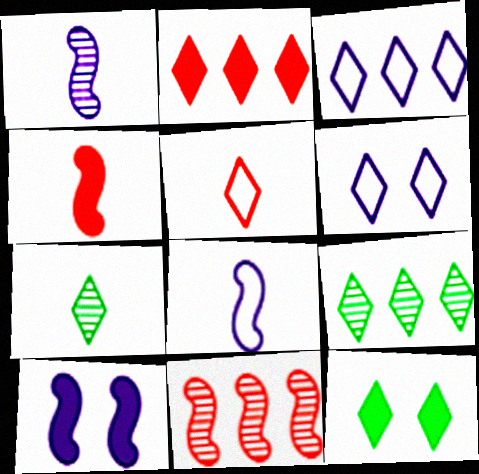[[2, 3, 9], 
[2, 6, 7]]